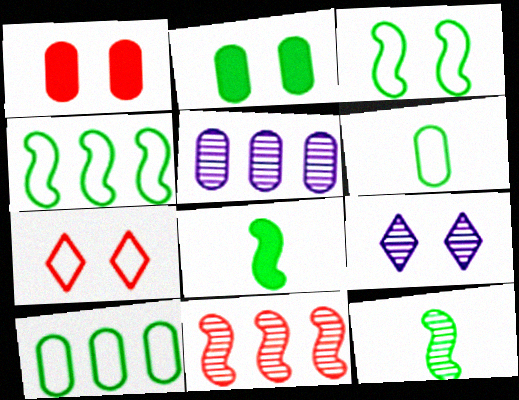[[1, 3, 9], 
[1, 5, 6], 
[5, 7, 8]]